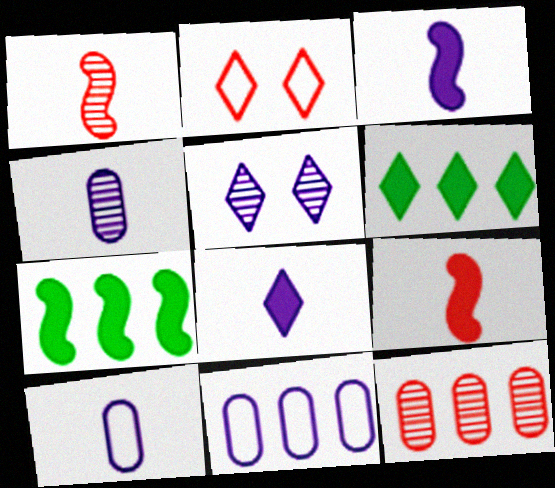[[2, 4, 7], 
[2, 9, 12], 
[3, 5, 11]]